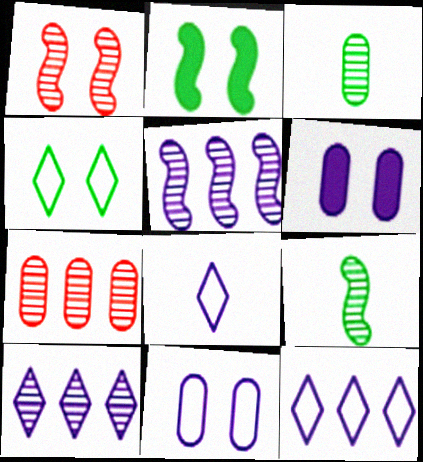[[1, 3, 10], 
[1, 4, 6], 
[1, 5, 9], 
[2, 7, 8], 
[5, 6, 8]]